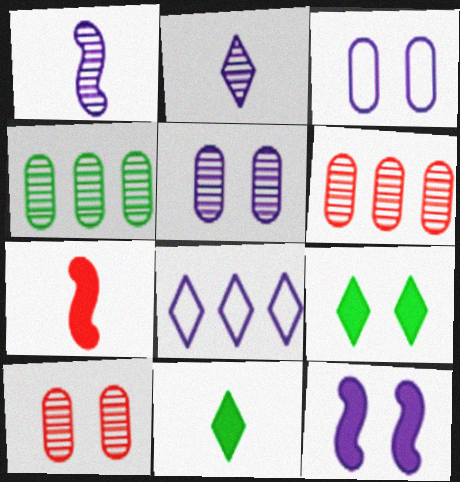[]